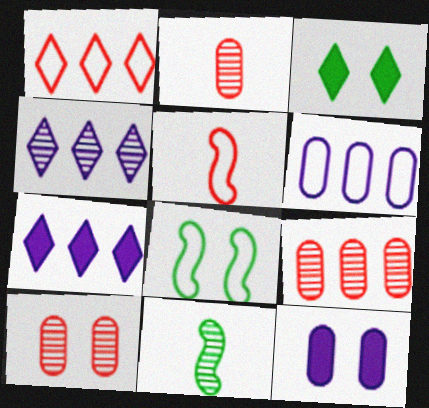[[1, 11, 12], 
[2, 7, 8], 
[2, 9, 10], 
[4, 10, 11]]